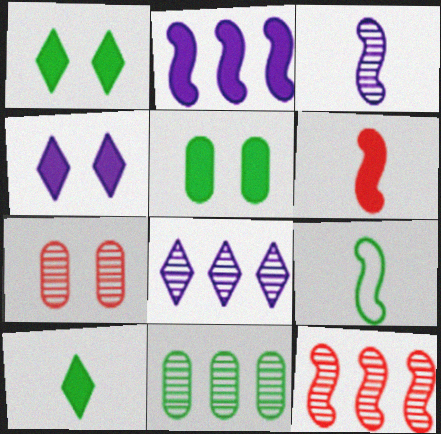[[1, 9, 11], 
[3, 6, 9], 
[8, 11, 12]]